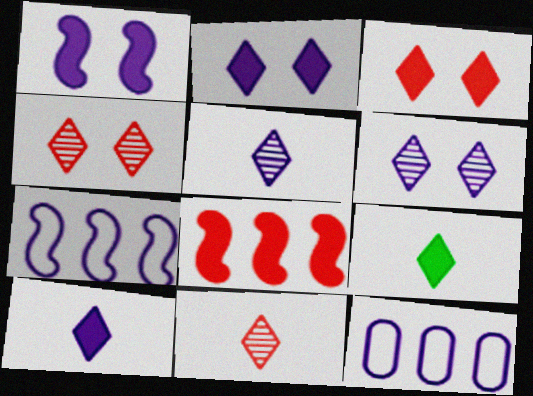[[1, 5, 12]]